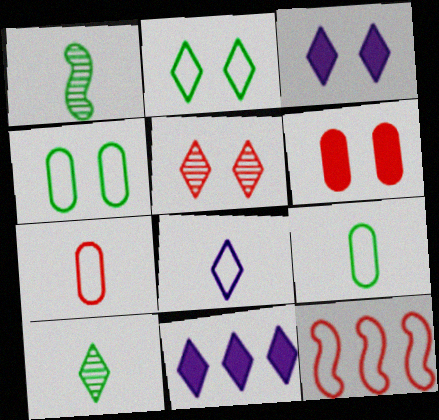[[2, 3, 5], 
[4, 8, 12]]